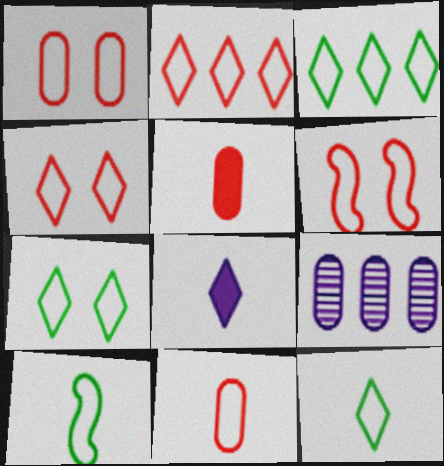[[1, 4, 6], 
[2, 6, 11], 
[3, 7, 12]]